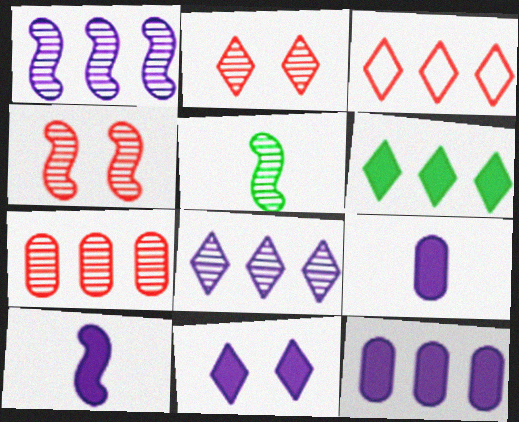[[1, 4, 5], 
[3, 6, 8], 
[10, 11, 12]]